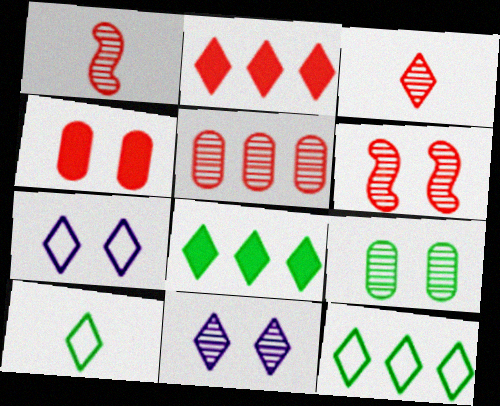[[2, 10, 11], 
[3, 5, 6], 
[3, 7, 8], 
[6, 9, 11]]